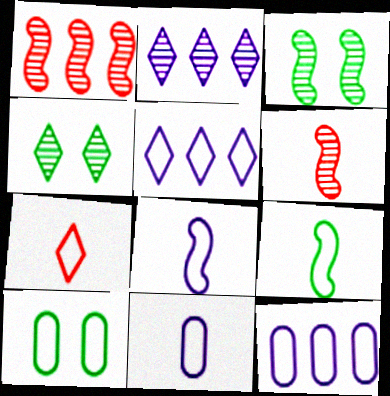[[7, 9, 11]]